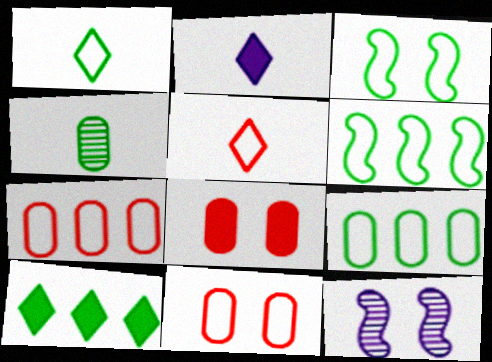[[1, 3, 9], 
[3, 4, 10]]